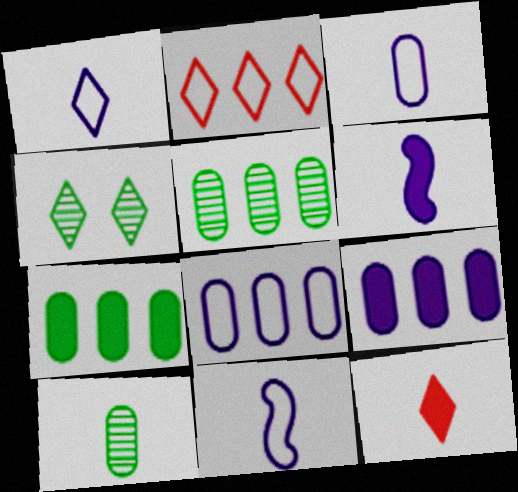[[1, 3, 11], 
[10, 11, 12]]